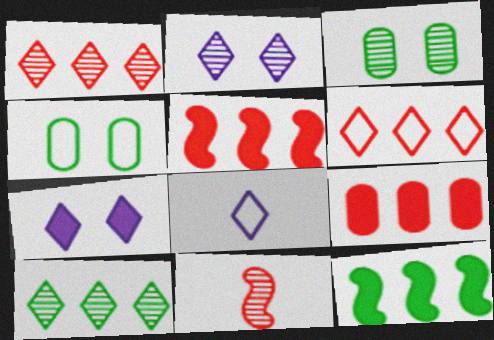[[3, 5, 8]]